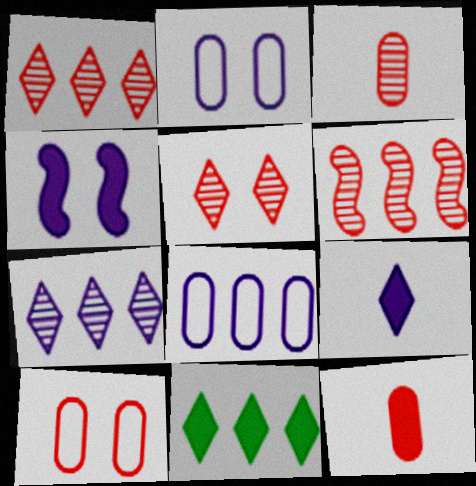[[3, 5, 6], 
[4, 11, 12], 
[6, 8, 11]]